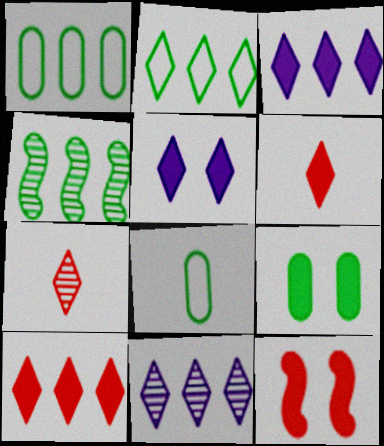[[2, 5, 7], 
[2, 10, 11], 
[5, 9, 12], 
[8, 11, 12]]